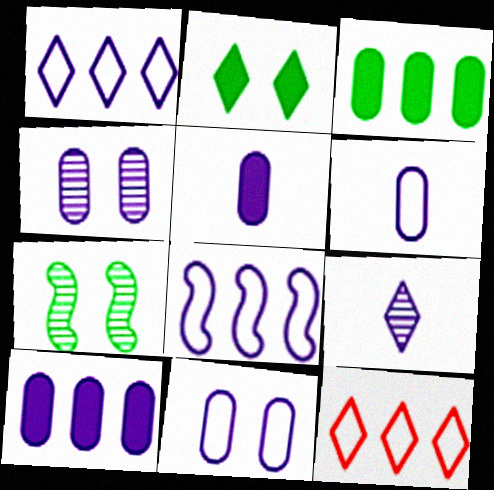[[2, 9, 12], 
[4, 6, 10], 
[5, 7, 12]]